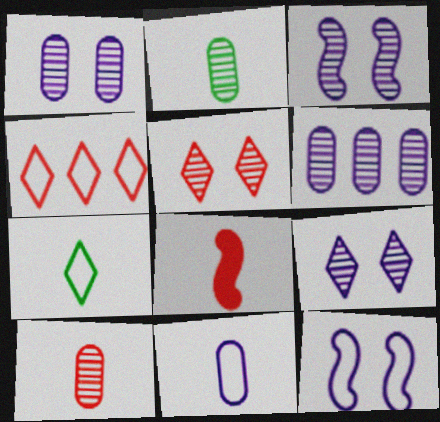[[1, 3, 9]]